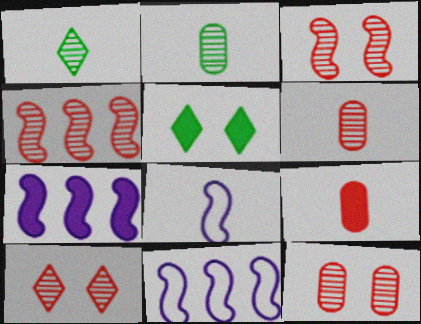[[1, 8, 9], 
[3, 10, 12], 
[4, 6, 10], 
[5, 6, 11], 
[5, 7, 9]]